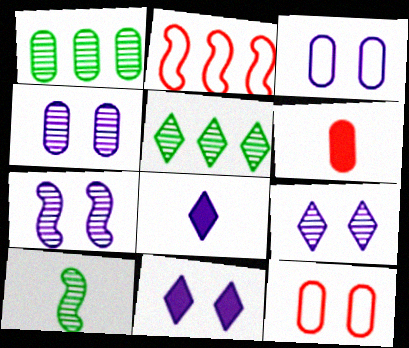[[1, 3, 6], 
[3, 7, 11], 
[4, 7, 9]]